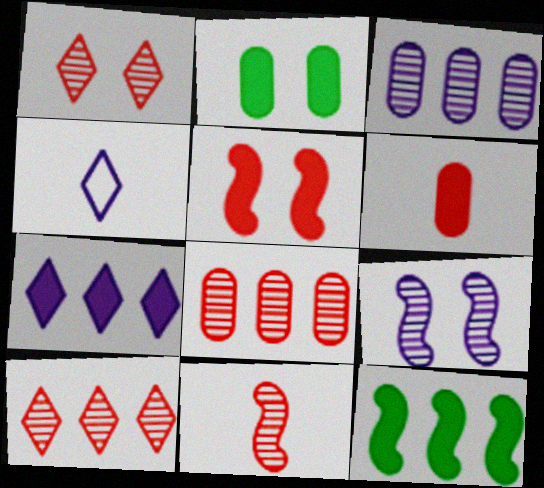[[1, 8, 11]]